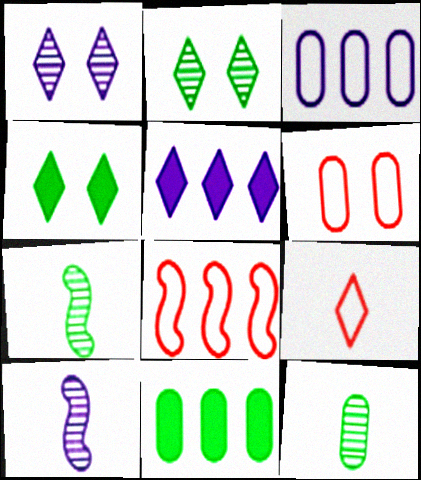[[2, 5, 9], 
[5, 6, 7], 
[6, 8, 9]]